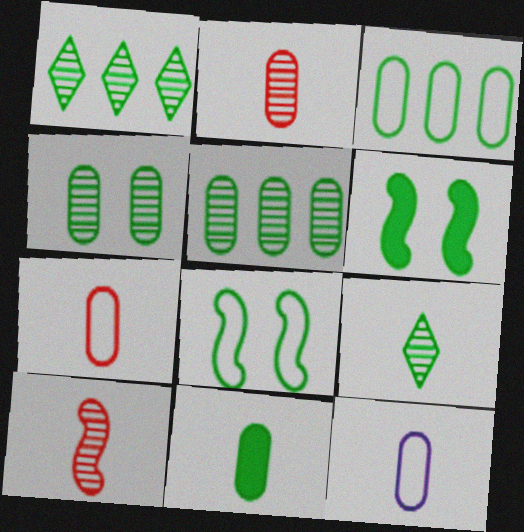[[1, 8, 11], 
[2, 11, 12], 
[3, 4, 11], 
[3, 6, 9]]